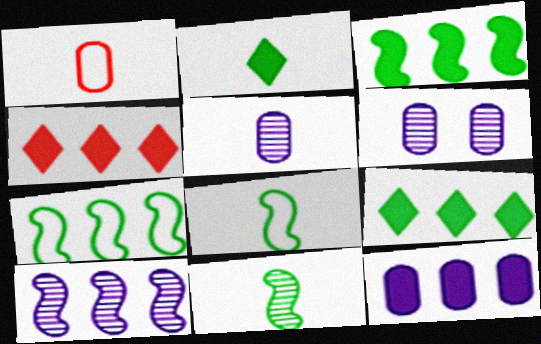[[3, 4, 12], 
[4, 6, 8]]